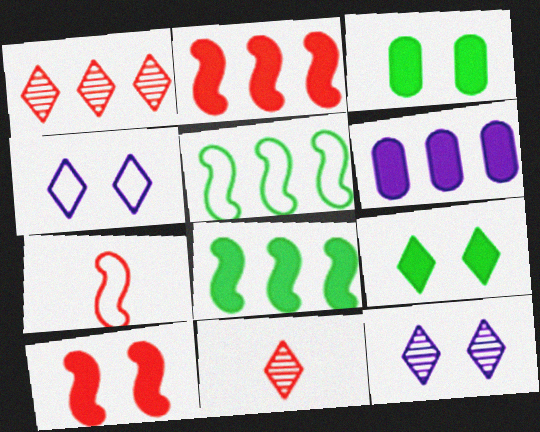[[1, 5, 6]]